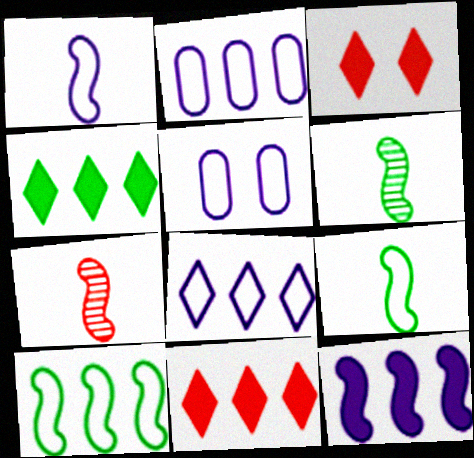[[1, 5, 8], 
[2, 3, 6], 
[4, 5, 7], 
[5, 6, 11]]